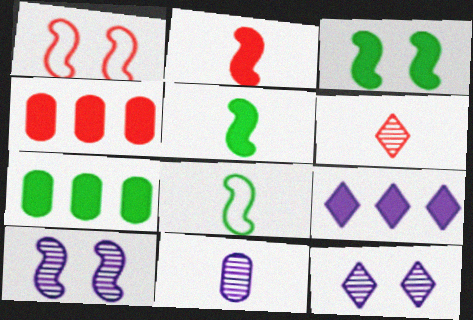[[1, 3, 10], 
[1, 4, 6], 
[4, 8, 12]]